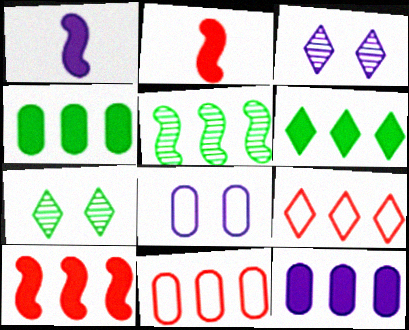[[1, 7, 11], 
[5, 9, 12], 
[6, 10, 12]]